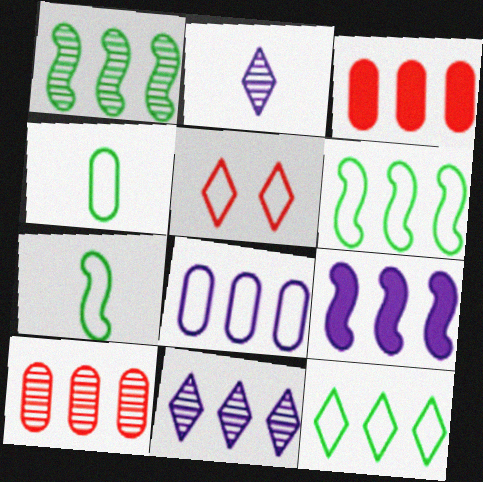[[1, 10, 11], 
[3, 6, 11], 
[5, 7, 8], 
[8, 9, 11], 
[9, 10, 12]]